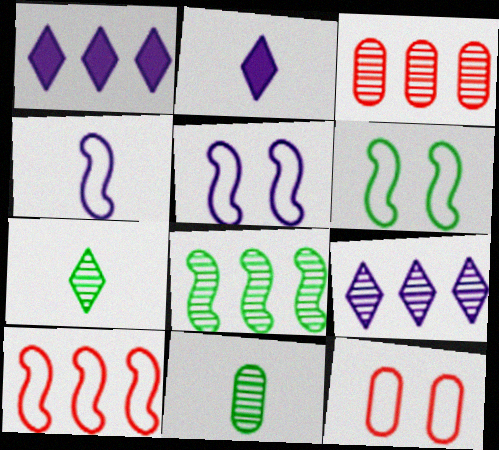[[2, 3, 6], 
[2, 8, 12], 
[3, 8, 9], 
[4, 6, 10]]